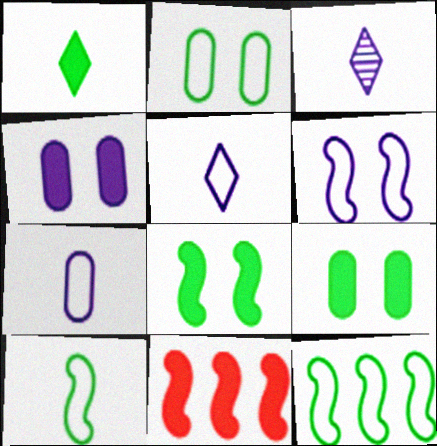[[1, 4, 11], 
[2, 3, 11]]